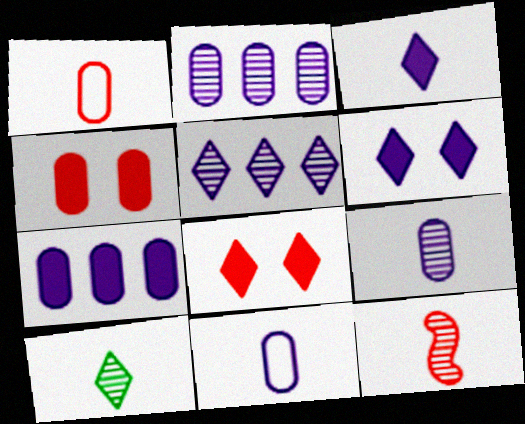[[9, 10, 12]]